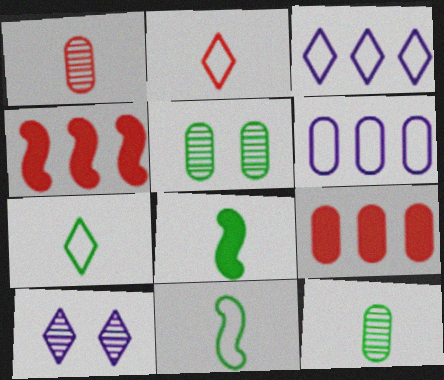[[7, 8, 12], 
[9, 10, 11]]